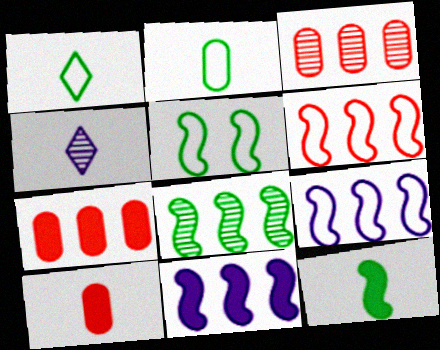[[4, 5, 7], 
[5, 8, 12], 
[6, 8, 11]]